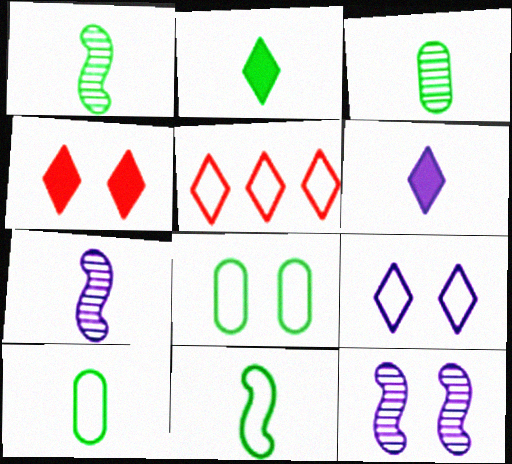[[1, 2, 10], 
[2, 3, 11], 
[4, 8, 12]]